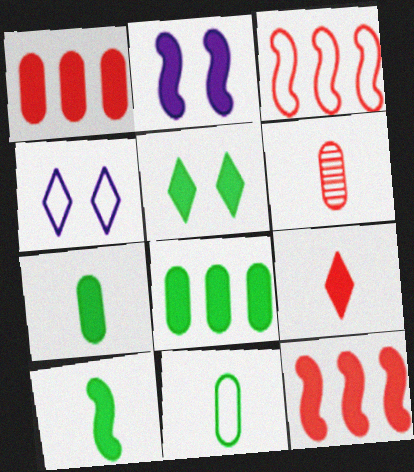[[2, 8, 9], 
[2, 10, 12], 
[3, 4, 11], 
[5, 8, 10]]